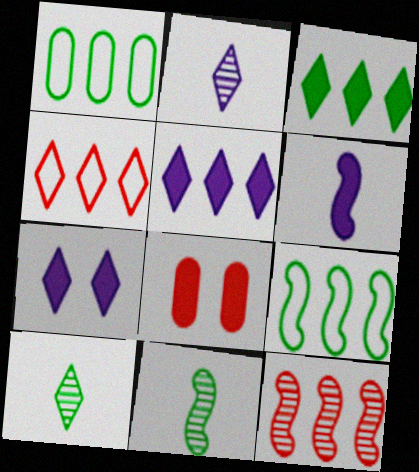[[1, 5, 12], 
[2, 8, 9], 
[3, 6, 8], 
[4, 7, 10]]